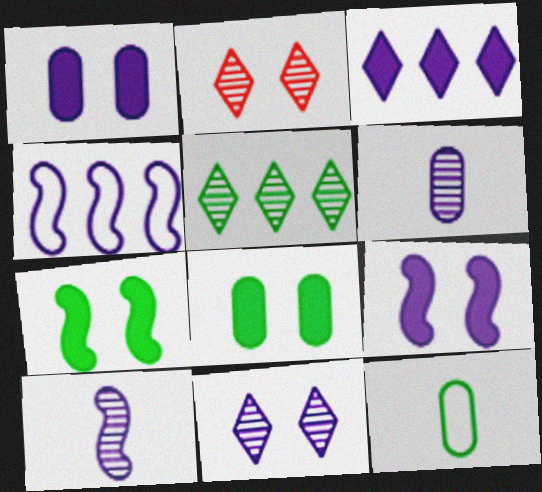[[4, 9, 10], 
[5, 7, 12]]